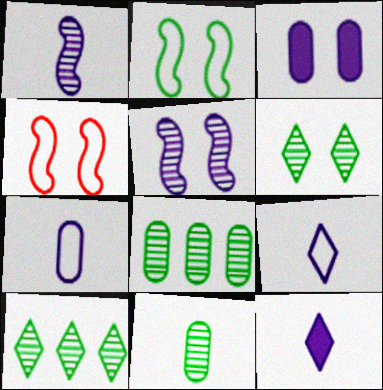[[1, 7, 12], 
[3, 4, 6], 
[4, 8, 12]]